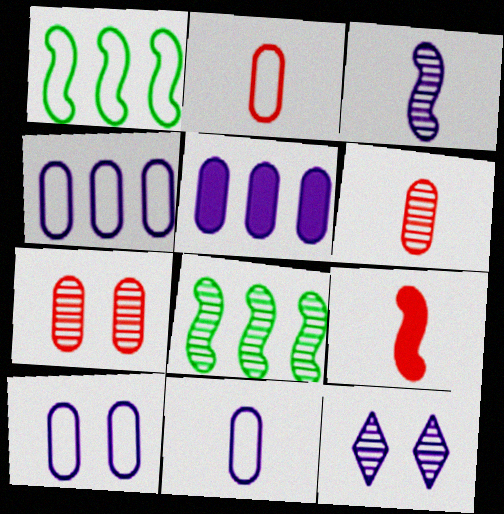[[4, 10, 11], 
[6, 8, 12]]